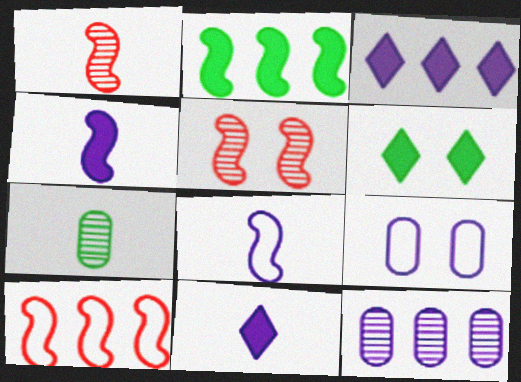[[2, 5, 8], 
[5, 6, 9]]